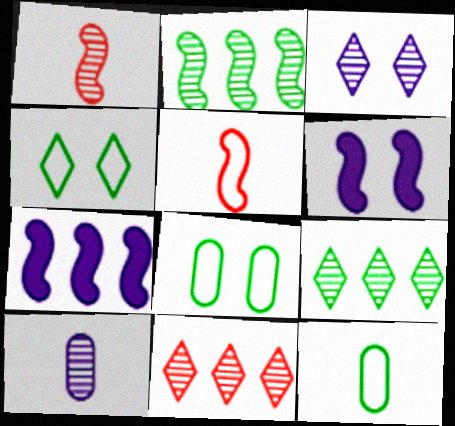[[2, 5, 6], 
[6, 11, 12]]